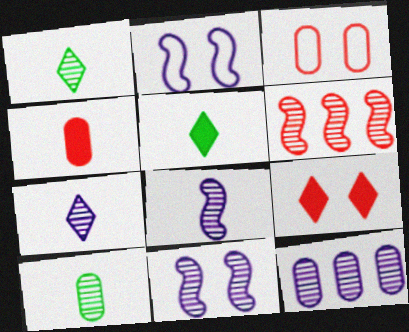[[7, 11, 12]]